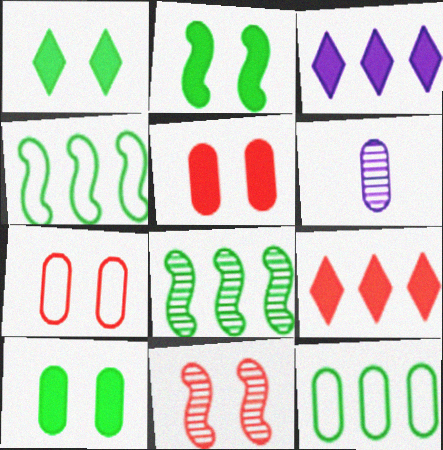[[1, 2, 10], 
[5, 6, 12]]